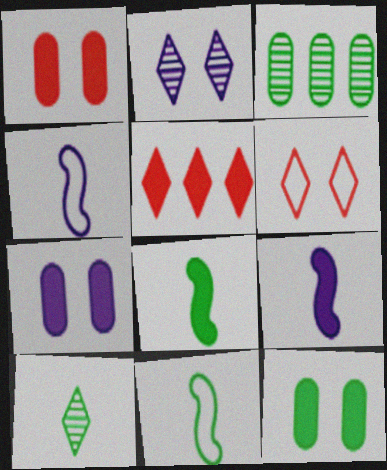[[1, 7, 12], 
[3, 6, 9], 
[5, 7, 8], 
[5, 9, 12]]